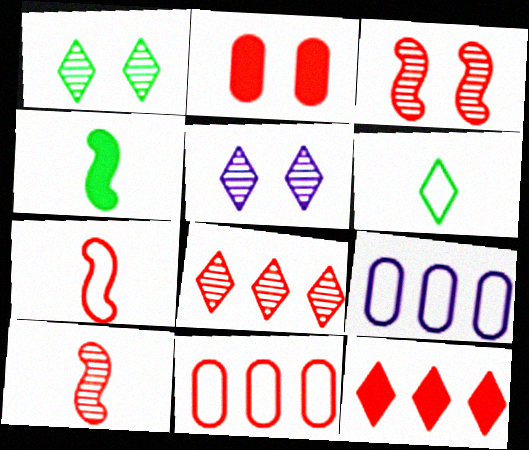[[2, 7, 8], 
[4, 5, 11], 
[5, 6, 12]]